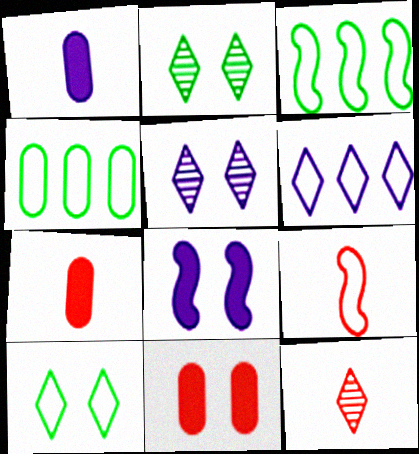[[3, 5, 7], 
[4, 8, 12], 
[7, 9, 12]]